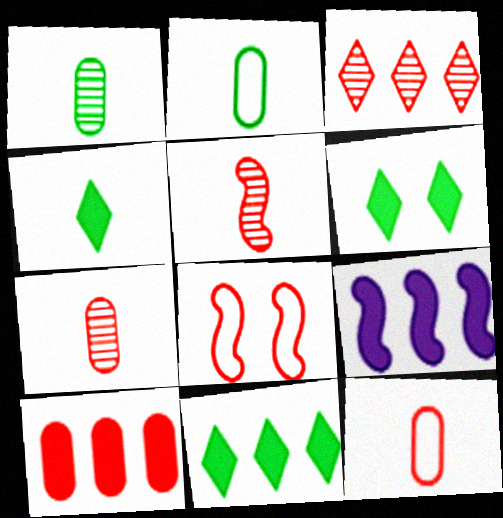[[4, 6, 11], 
[9, 10, 11]]